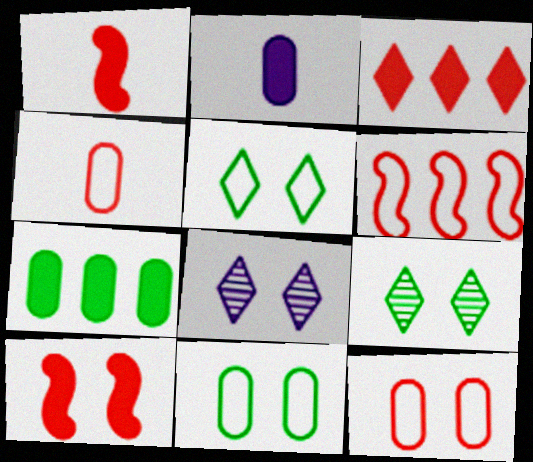[[2, 6, 9], 
[8, 10, 11]]